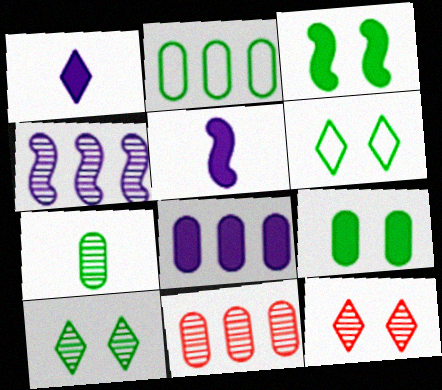[[2, 5, 12], 
[2, 7, 9], 
[2, 8, 11], 
[4, 7, 12], 
[5, 6, 11]]